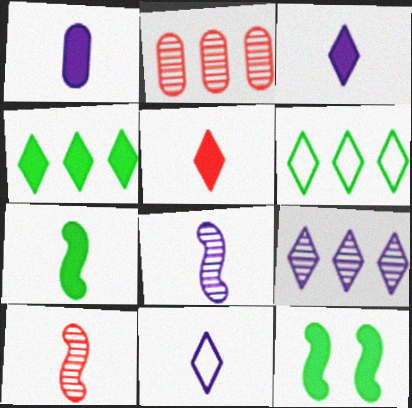[[1, 5, 7], 
[1, 8, 11], 
[2, 11, 12]]